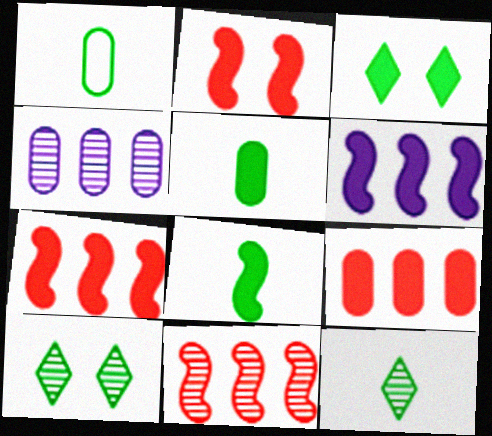[[1, 8, 12], 
[2, 6, 8]]